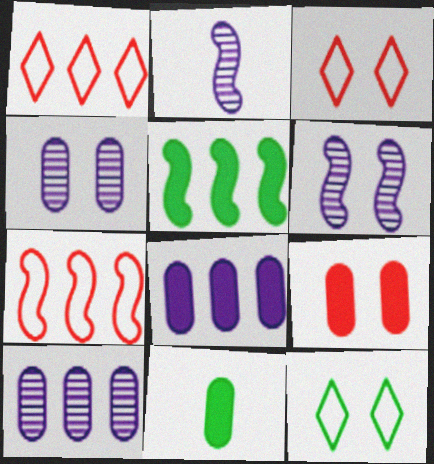[[1, 5, 10], 
[1, 6, 11], 
[6, 9, 12], 
[8, 9, 11]]